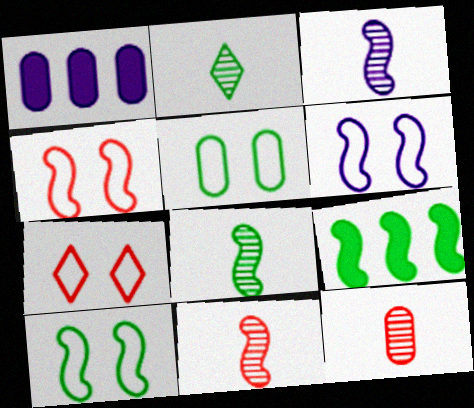[[1, 2, 4], 
[1, 5, 12], 
[1, 7, 8], 
[2, 3, 12], 
[2, 5, 9], 
[3, 4, 9], 
[3, 8, 11], 
[4, 6, 10], 
[5, 6, 7], 
[6, 9, 11], 
[8, 9, 10]]